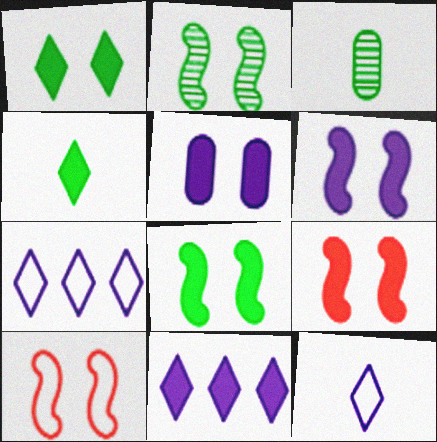[[1, 5, 9], 
[2, 6, 10], 
[3, 7, 9], 
[3, 10, 11], 
[6, 8, 9]]